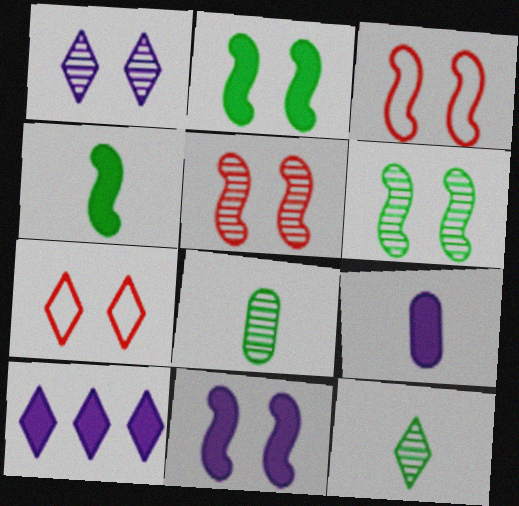[[3, 6, 11], 
[3, 8, 10], 
[7, 10, 12], 
[9, 10, 11]]